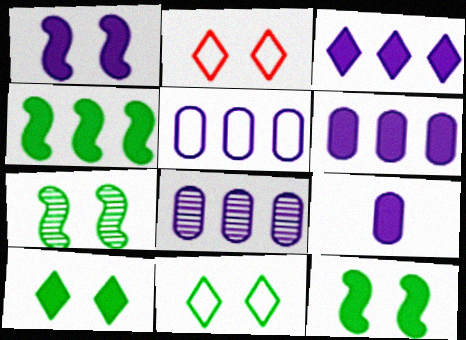[[1, 3, 9], 
[5, 6, 8]]